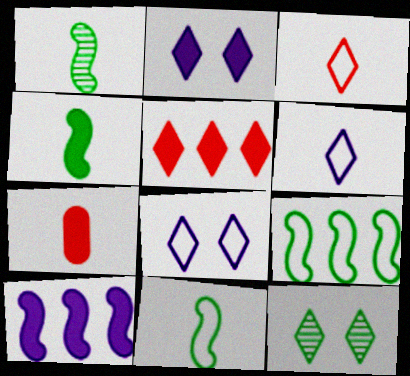[[1, 4, 11], 
[1, 6, 7], 
[5, 6, 12]]